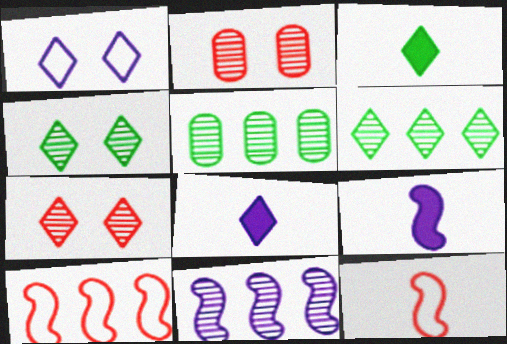[]